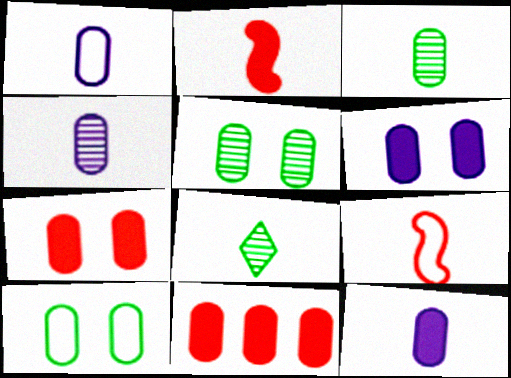[[1, 2, 8], 
[1, 4, 12], 
[1, 5, 11], 
[4, 10, 11], 
[8, 9, 12]]